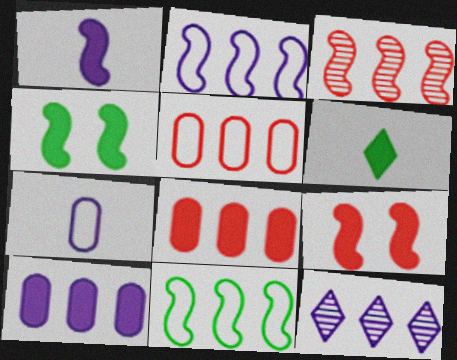[[2, 10, 12], 
[6, 9, 10], 
[8, 11, 12]]